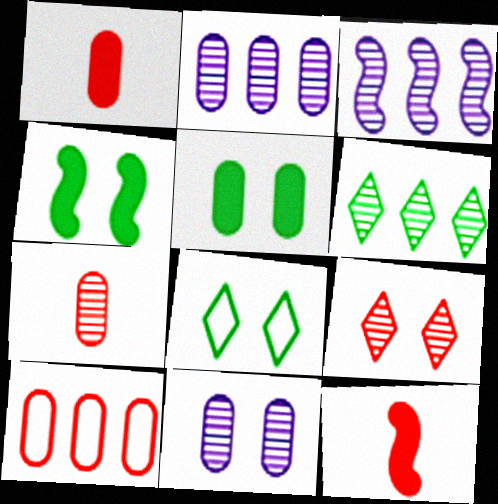[[1, 3, 8], 
[2, 8, 12], 
[9, 10, 12]]